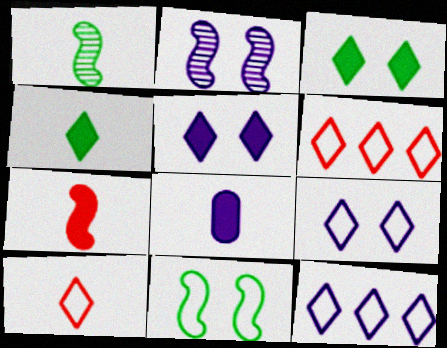[[1, 8, 10], 
[2, 8, 12], 
[4, 7, 8]]